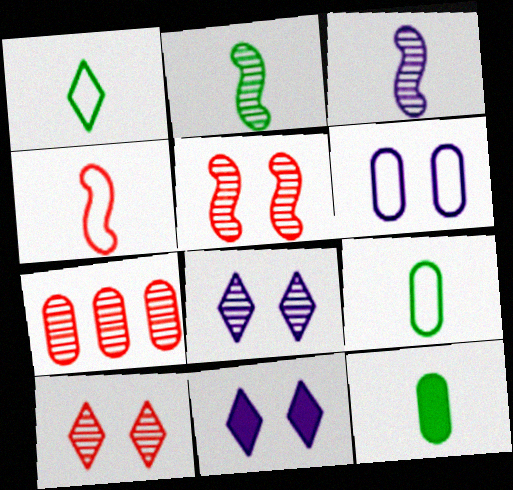[[1, 2, 12], 
[2, 7, 8], 
[6, 7, 12]]